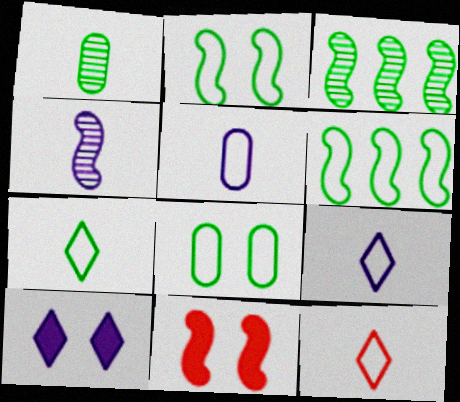[[4, 6, 11], 
[6, 7, 8], 
[7, 9, 12]]